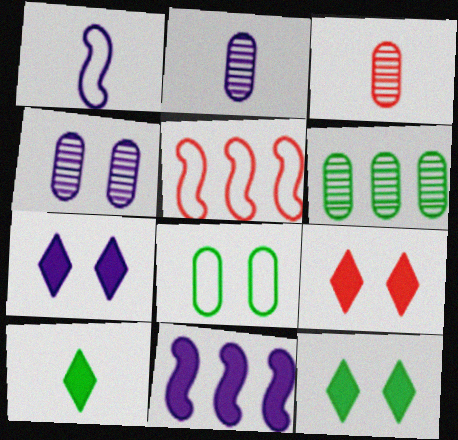[[1, 3, 10], 
[1, 6, 9], 
[2, 5, 12], 
[3, 4, 6], 
[3, 5, 9], 
[4, 5, 10], 
[7, 9, 12]]